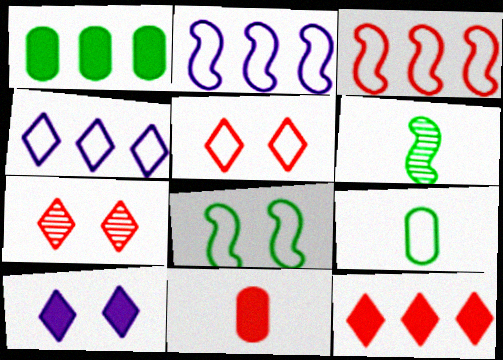[[2, 5, 9], 
[3, 7, 11]]